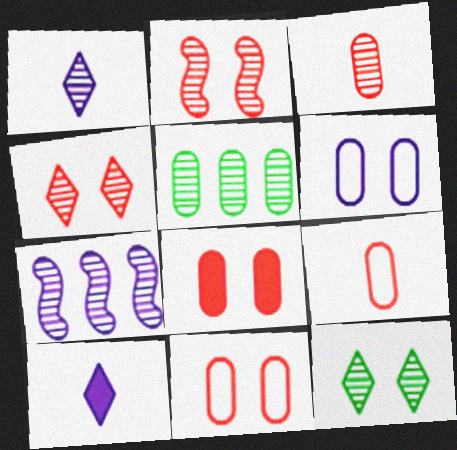[[1, 2, 5], 
[3, 7, 12], 
[6, 7, 10]]